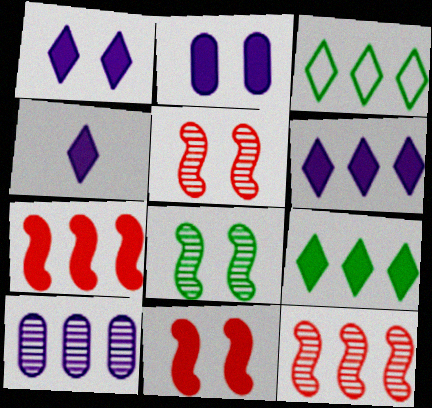[[1, 4, 6], 
[3, 7, 10]]